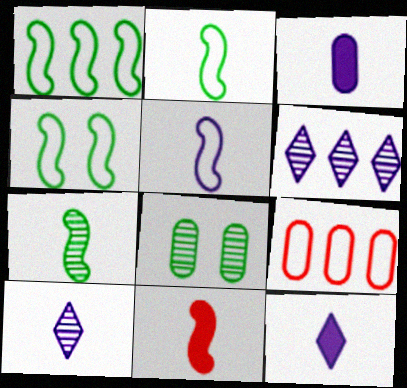[[1, 2, 4], 
[3, 5, 10], 
[3, 8, 9], 
[5, 7, 11]]